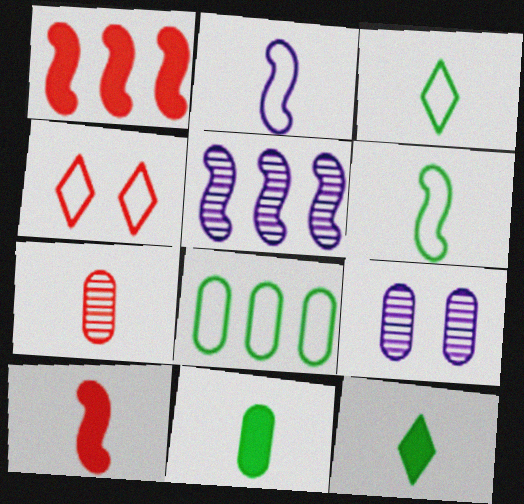[[1, 3, 9], 
[1, 4, 7], 
[2, 4, 8], 
[2, 7, 12], 
[4, 5, 11]]